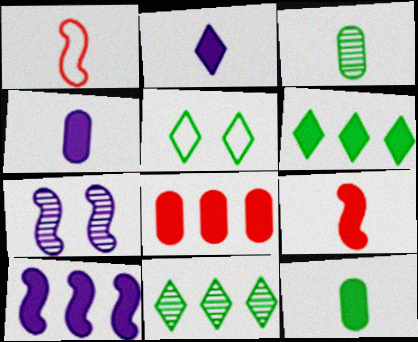[[1, 2, 3], 
[2, 9, 12], 
[6, 8, 10]]